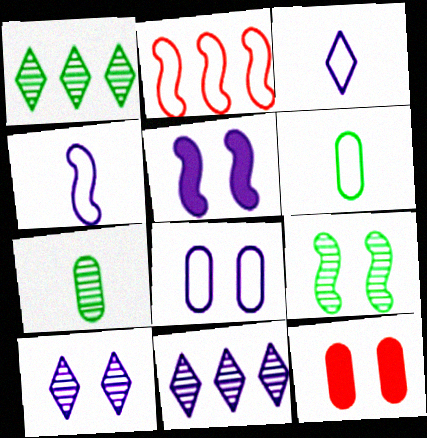[[1, 4, 12], 
[1, 7, 9], 
[5, 8, 10]]